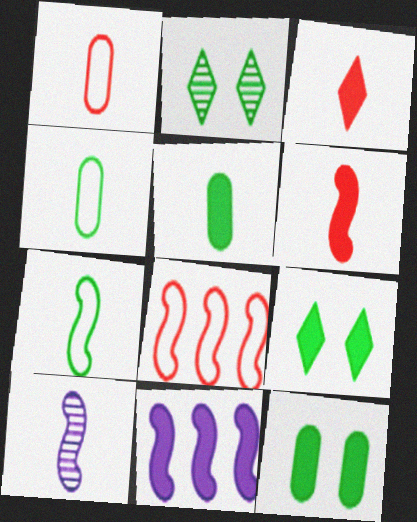[[1, 2, 11], 
[3, 4, 10], 
[3, 11, 12], 
[6, 7, 10]]